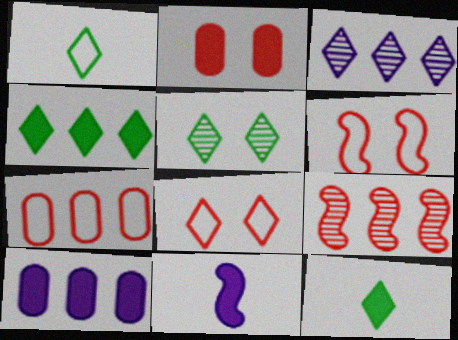[[1, 4, 5], 
[2, 4, 11], 
[3, 8, 12], 
[5, 7, 11]]